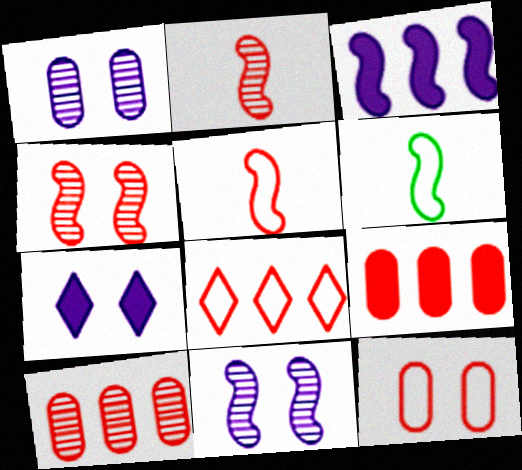[[3, 4, 6], 
[5, 8, 12], 
[6, 7, 10]]